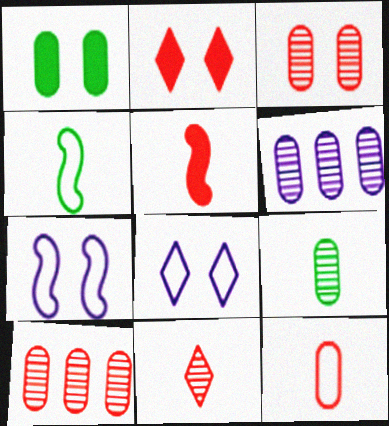[[1, 6, 12], 
[2, 4, 6], 
[3, 6, 9], 
[5, 11, 12]]